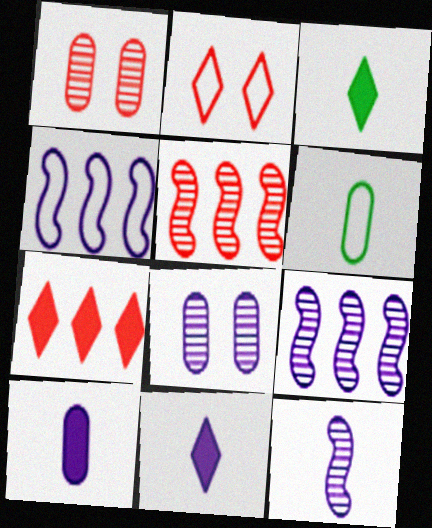[[1, 3, 4], 
[2, 4, 6], 
[4, 8, 11]]